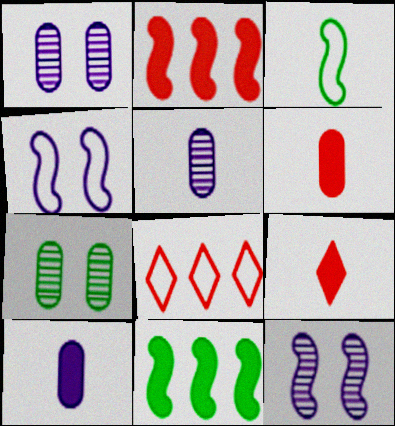[[2, 3, 12], 
[3, 5, 9]]